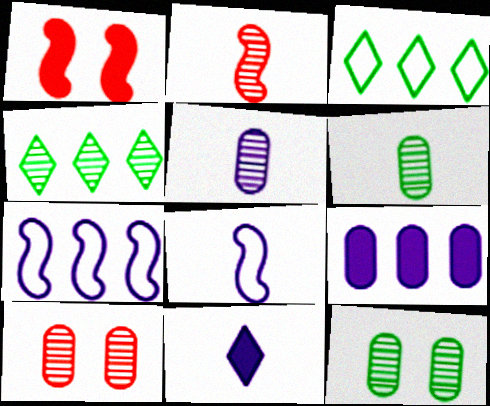[[1, 3, 5], 
[5, 8, 11]]